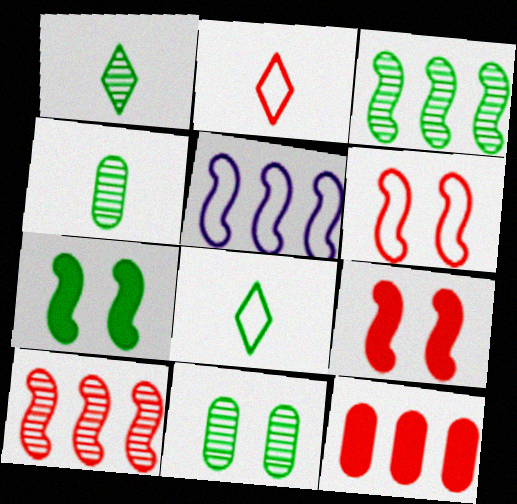[[1, 3, 11]]